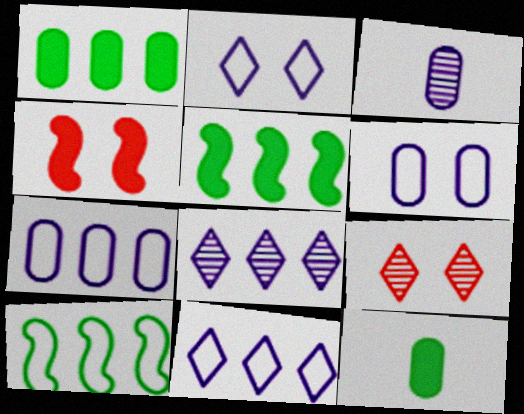[]